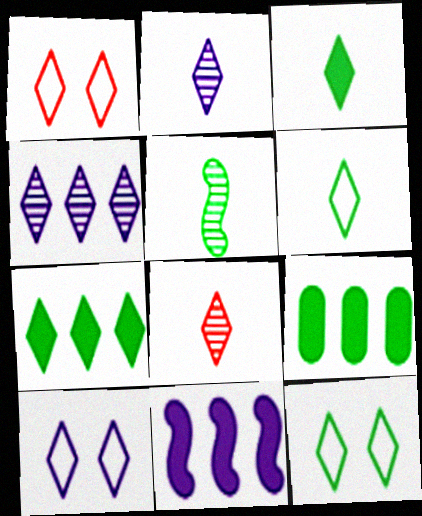[[1, 2, 7], 
[1, 3, 4], 
[1, 10, 12], 
[5, 9, 12], 
[7, 8, 10]]